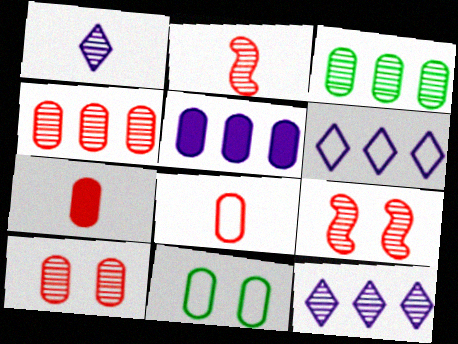[[1, 3, 9]]